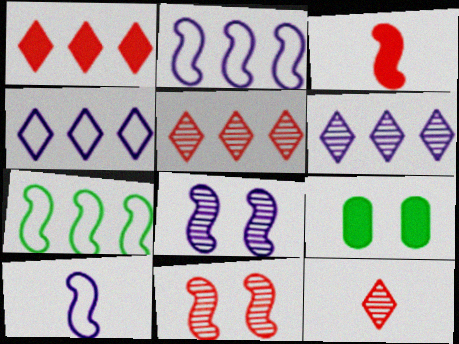[[2, 9, 12], 
[3, 7, 8], 
[5, 9, 10]]